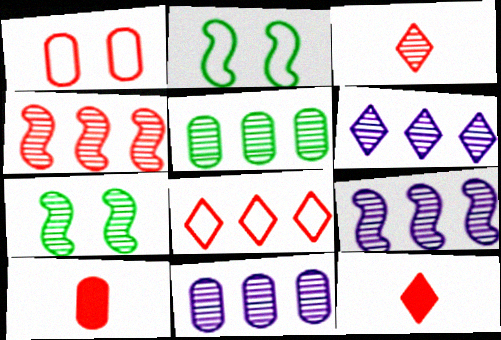[[1, 4, 12], 
[2, 6, 10], 
[2, 11, 12], 
[3, 7, 11], 
[4, 5, 6], 
[6, 9, 11]]